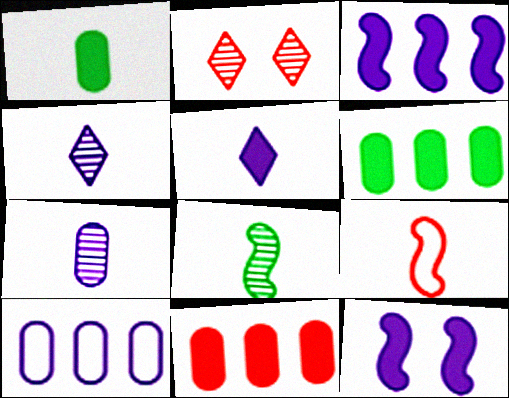[[1, 4, 9], 
[2, 9, 11], 
[4, 10, 12]]